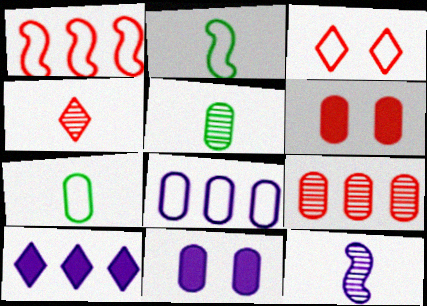[[1, 4, 6], 
[2, 3, 8], 
[4, 5, 12], 
[5, 6, 8], 
[7, 9, 11]]